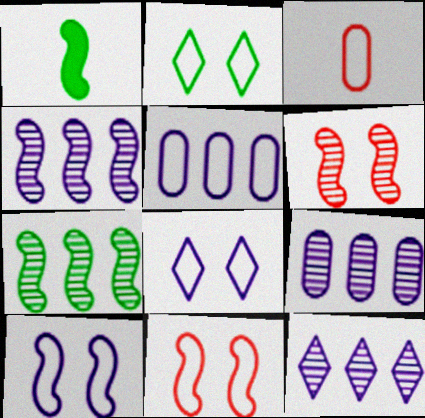[[1, 4, 11], 
[4, 9, 12]]